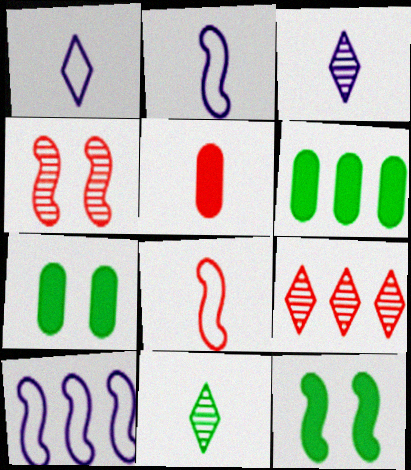[[1, 4, 6], 
[2, 5, 11], 
[2, 7, 9], 
[6, 9, 10]]